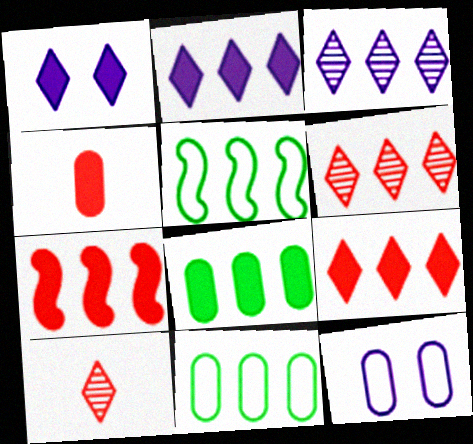[[2, 7, 8], 
[3, 7, 11]]